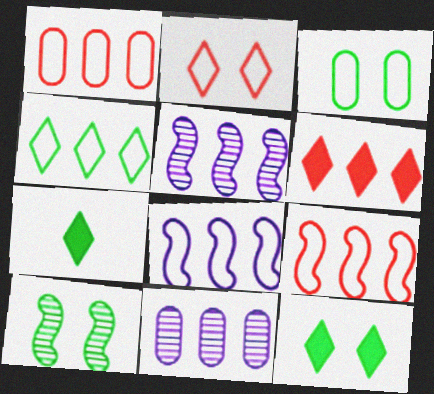[[1, 4, 8], 
[3, 10, 12]]